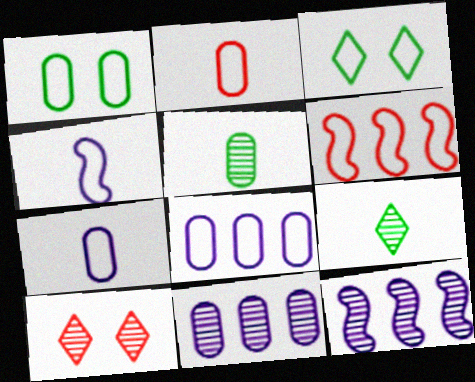[[1, 2, 8], 
[3, 6, 7], 
[5, 10, 12]]